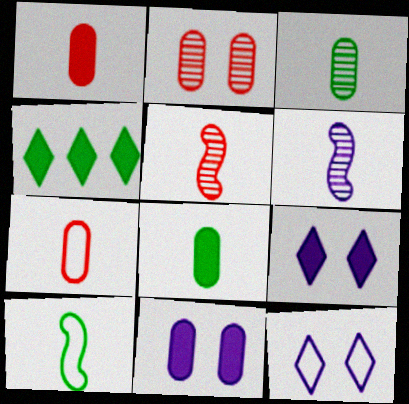[]